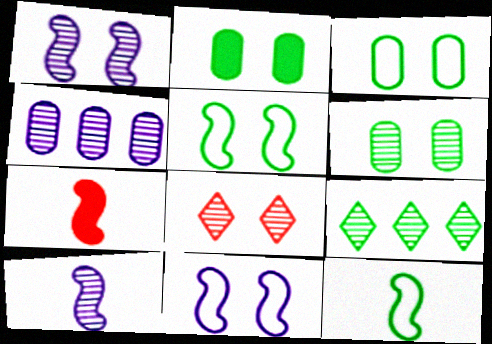[[1, 6, 8], 
[2, 3, 6], 
[2, 8, 11], 
[2, 9, 12], 
[7, 10, 12]]